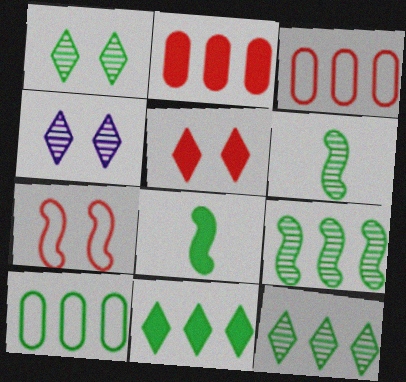[[1, 8, 10], 
[3, 4, 8], 
[9, 10, 11]]